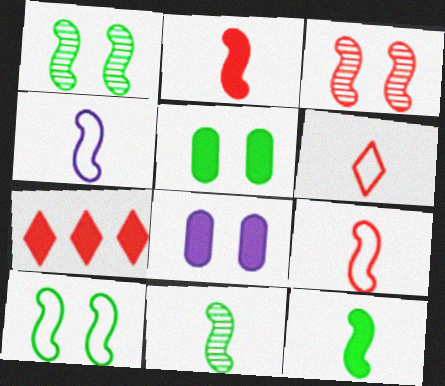[[2, 4, 11], 
[7, 8, 12]]